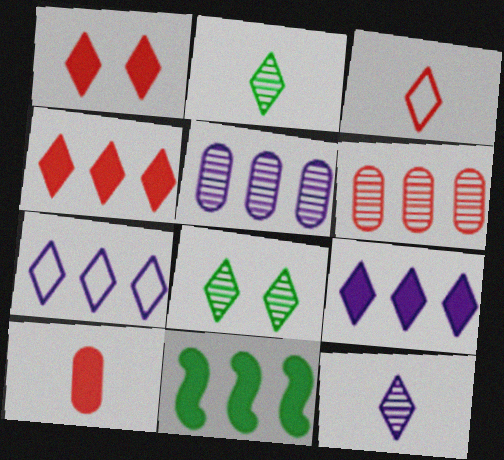[[1, 2, 7], 
[3, 8, 9], 
[6, 7, 11]]